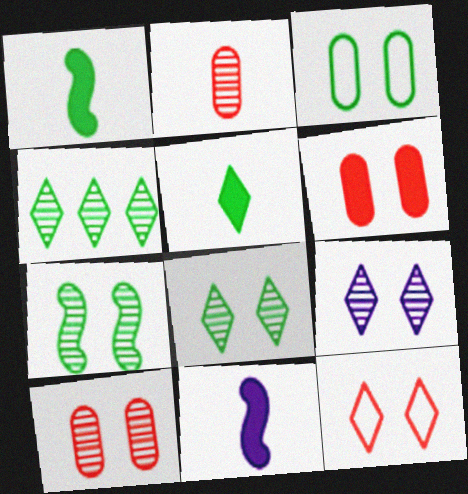[[1, 3, 4], 
[7, 9, 10]]